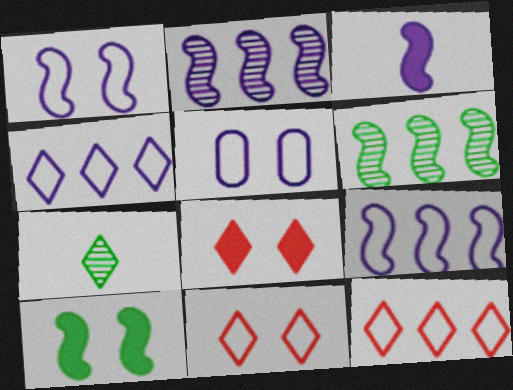[[1, 2, 3], 
[4, 7, 8]]